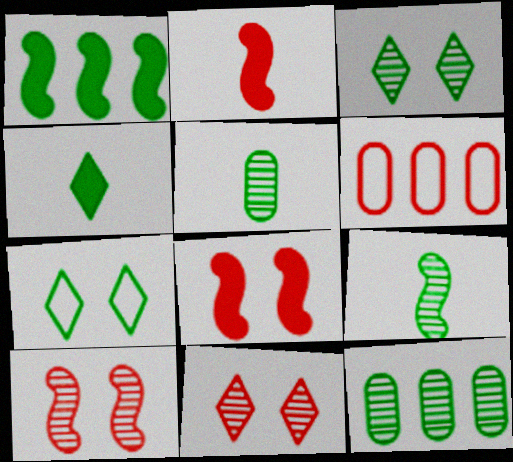[[1, 5, 7], 
[2, 6, 11], 
[3, 9, 12]]